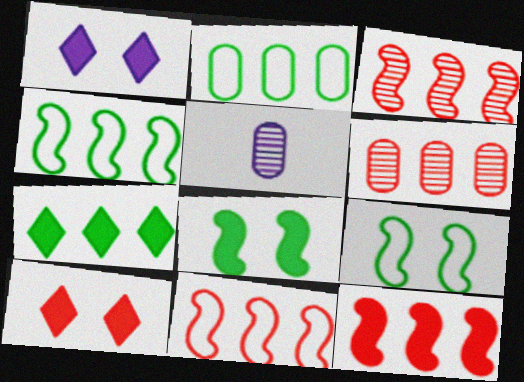[[3, 11, 12], 
[4, 5, 10]]